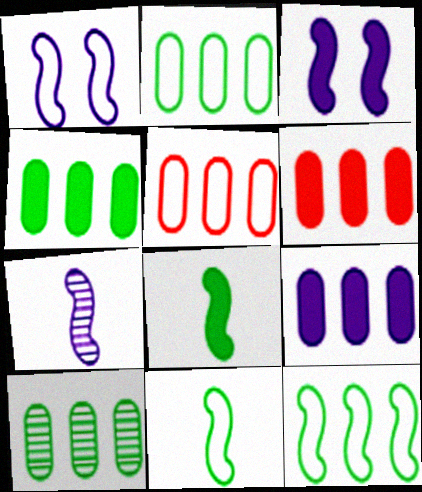[[2, 4, 10], 
[4, 6, 9], 
[5, 9, 10]]